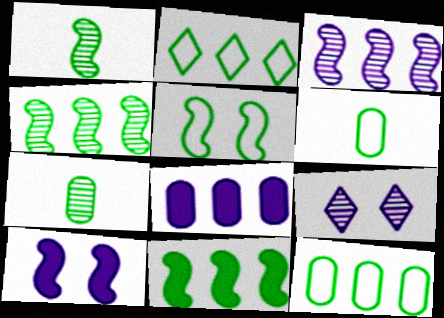[[1, 5, 11], 
[2, 5, 6]]